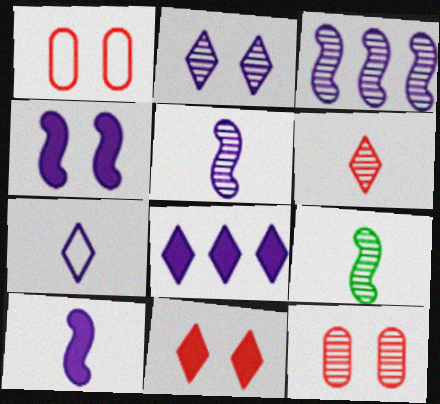[[1, 8, 9], 
[2, 7, 8]]